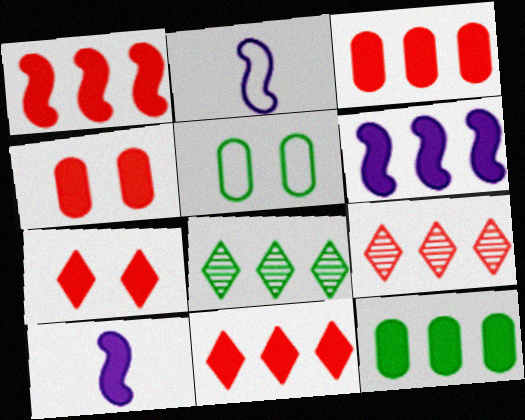[[1, 3, 11], 
[2, 4, 8], 
[5, 9, 10], 
[6, 11, 12], 
[7, 10, 12]]